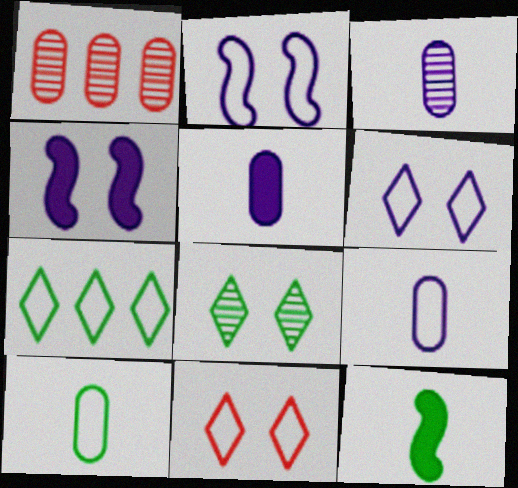[[1, 6, 12], 
[3, 5, 9]]